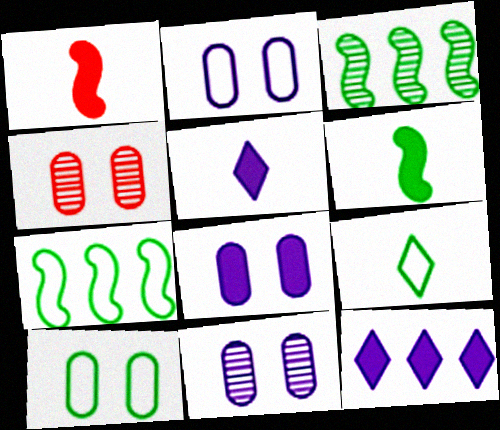[[2, 8, 11], 
[4, 5, 7], 
[4, 8, 10], 
[7, 9, 10]]